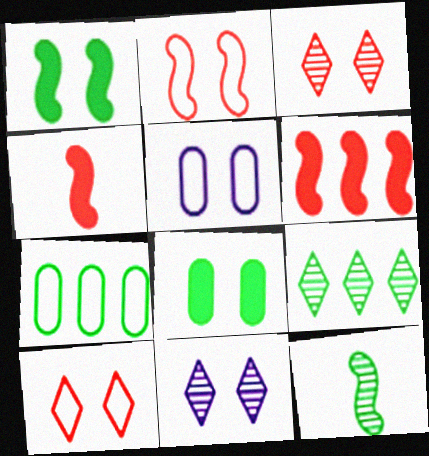[[1, 3, 5], 
[2, 8, 11], 
[4, 5, 9], 
[4, 7, 11]]